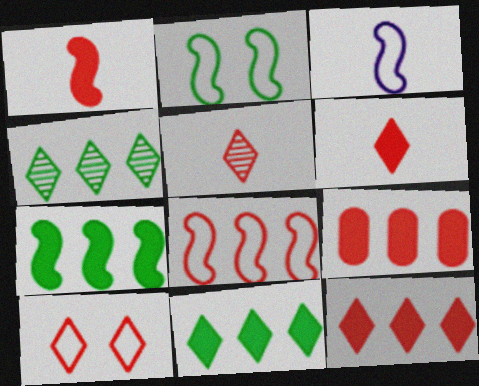[[2, 3, 8], 
[5, 10, 12]]